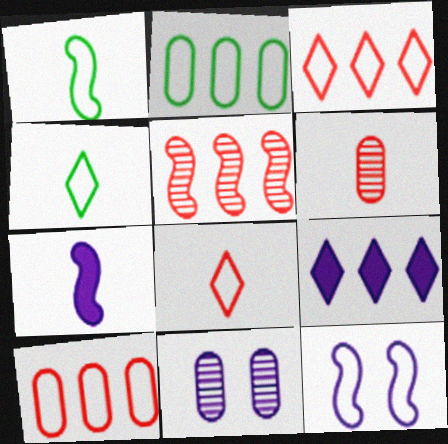[[2, 5, 9], 
[2, 8, 12], 
[4, 6, 7], 
[4, 10, 12]]